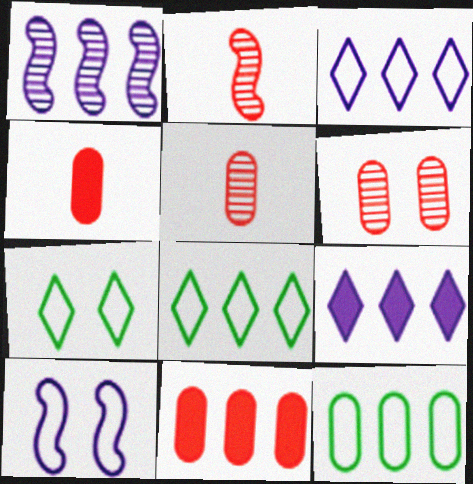[[1, 4, 7], 
[1, 8, 11]]